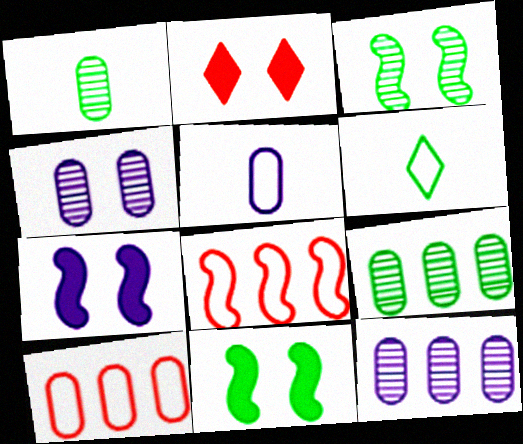[[6, 9, 11]]